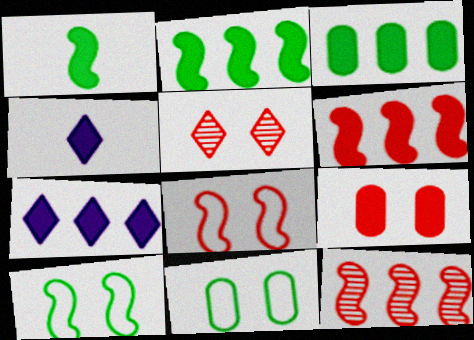[[1, 7, 9], 
[2, 4, 9], 
[3, 6, 7], 
[4, 11, 12], 
[5, 8, 9]]